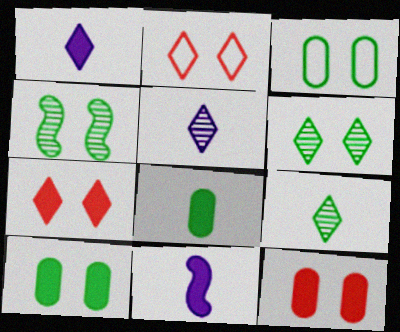[]